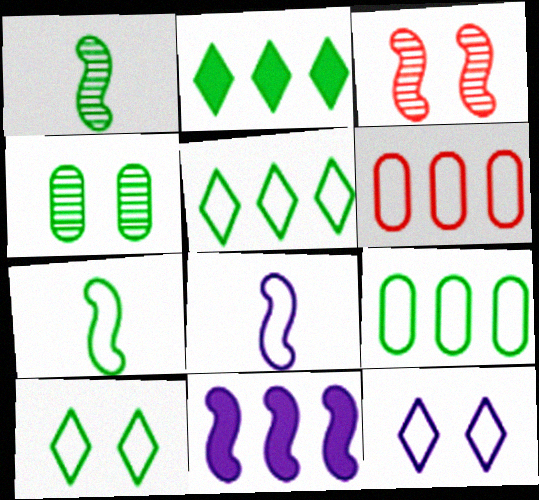[[2, 4, 7], 
[3, 7, 11], 
[6, 7, 12], 
[6, 8, 10], 
[7, 9, 10]]